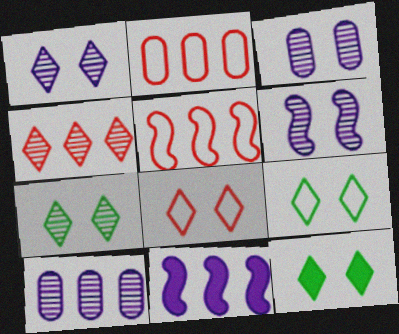[[1, 3, 6], 
[1, 8, 12], 
[7, 9, 12]]